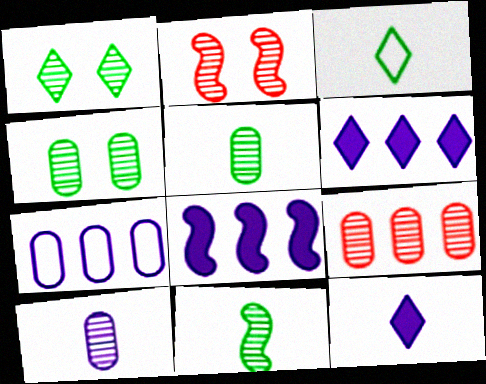[[4, 9, 10]]